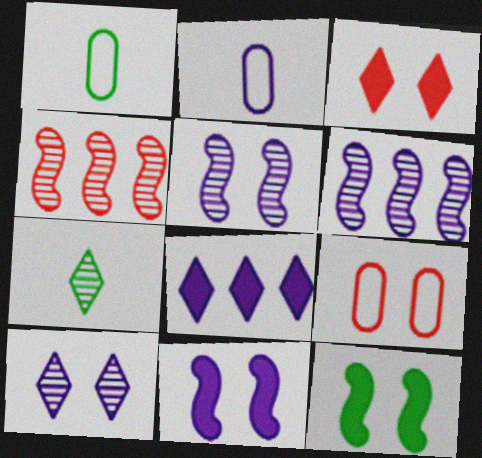[[1, 3, 6], 
[2, 5, 8], 
[9, 10, 12]]